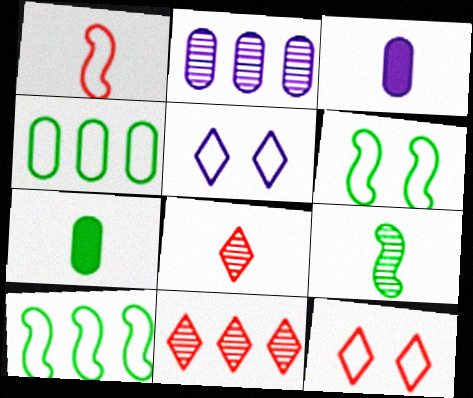[[1, 4, 5], 
[3, 6, 11]]